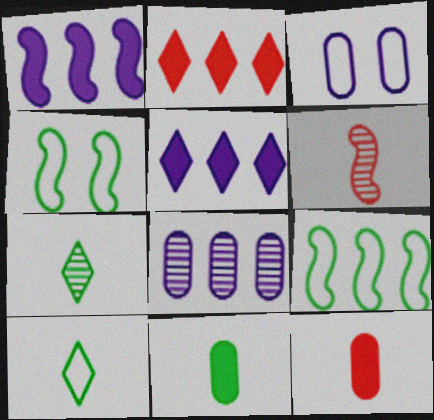[[1, 4, 6], 
[2, 8, 9]]